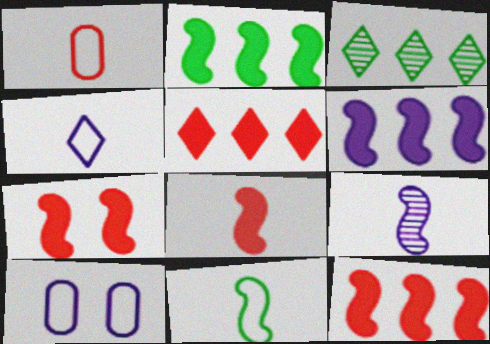[[1, 4, 11], 
[2, 6, 12], 
[3, 8, 10], 
[7, 8, 12], 
[8, 9, 11]]